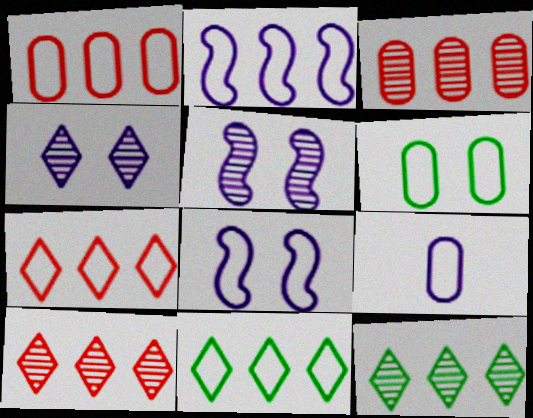[[1, 2, 11], 
[1, 6, 9]]